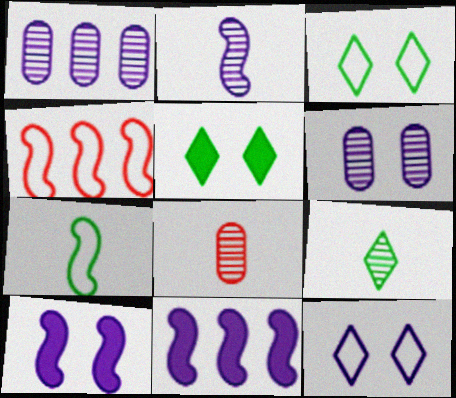[[2, 8, 9], 
[3, 8, 11], 
[6, 10, 12]]